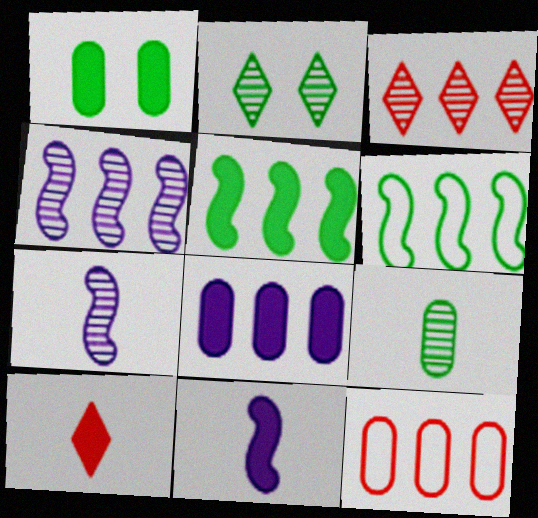[[2, 11, 12], 
[3, 6, 8]]